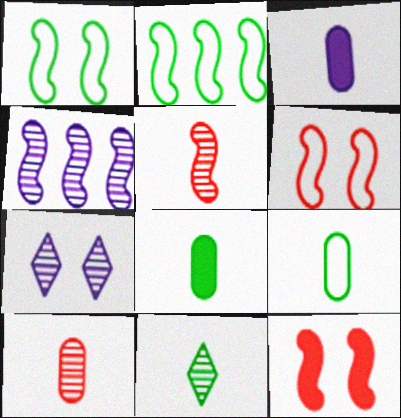[[3, 9, 10]]